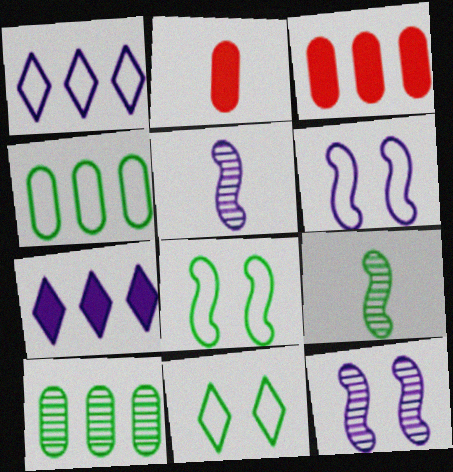[[3, 5, 11]]